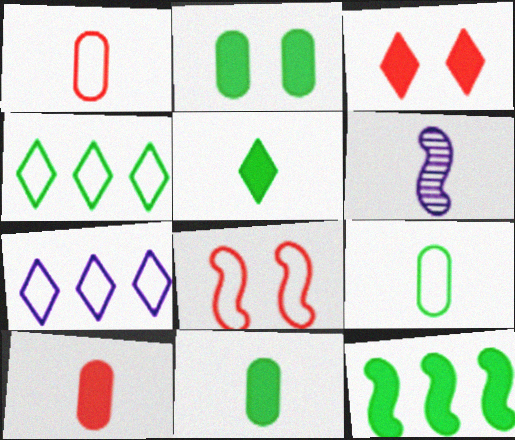[[1, 5, 6], 
[2, 5, 12], 
[6, 8, 12], 
[7, 8, 9]]